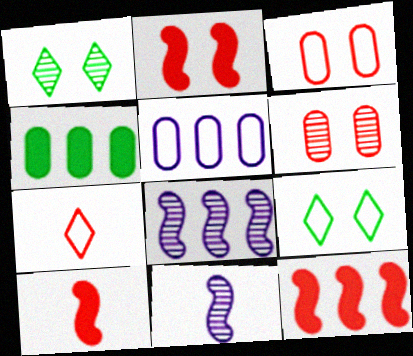[[1, 5, 10], 
[2, 10, 12], 
[6, 7, 12]]